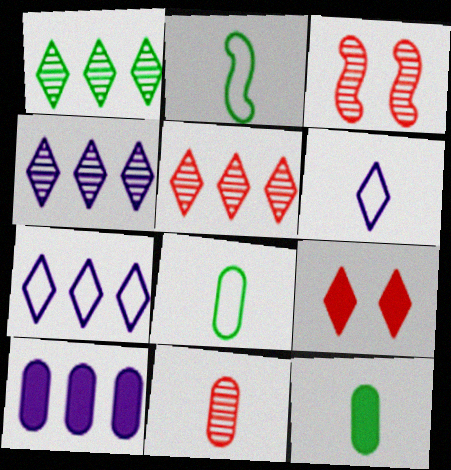[[1, 4, 5], 
[1, 6, 9], 
[3, 5, 11], 
[3, 7, 12]]